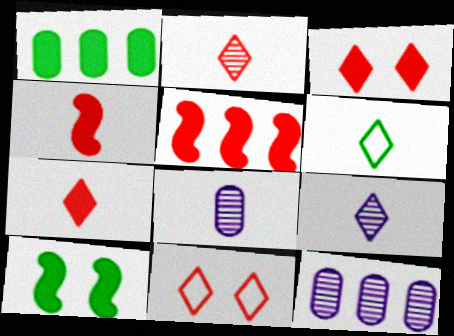[[4, 6, 8], 
[6, 7, 9]]